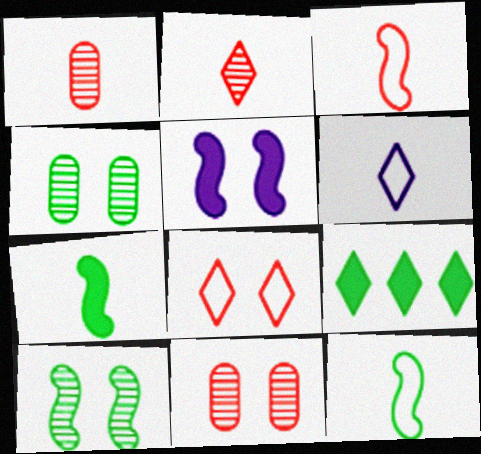[[1, 6, 7], 
[4, 5, 8], 
[4, 9, 12]]